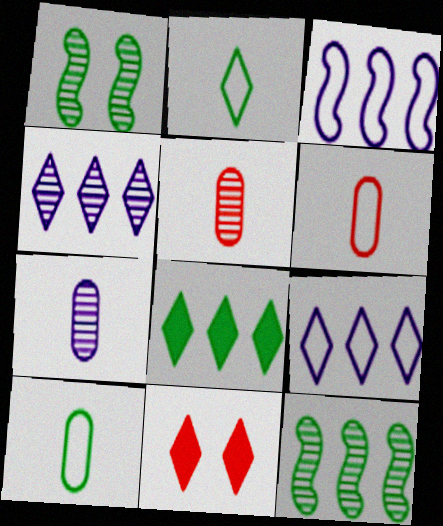[[1, 4, 5], 
[1, 8, 10], 
[2, 4, 11]]